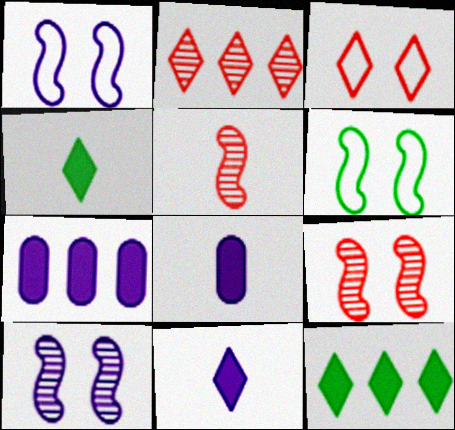[[2, 6, 8]]